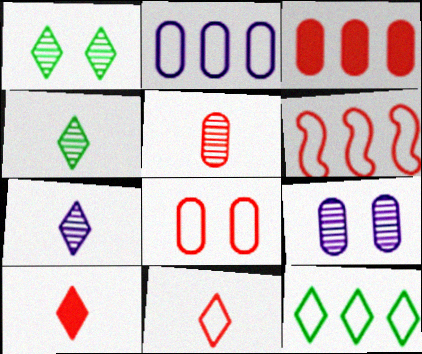[[2, 6, 12], 
[3, 5, 8], 
[6, 8, 11]]